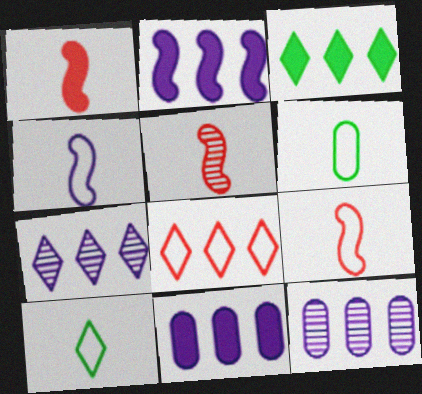[[1, 5, 9], 
[3, 7, 8]]